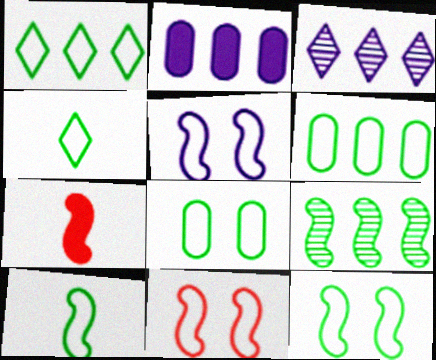[[1, 8, 10], 
[3, 7, 8], 
[4, 6, 12], 
[5, 7, 9], 
[5, 11, 12]]